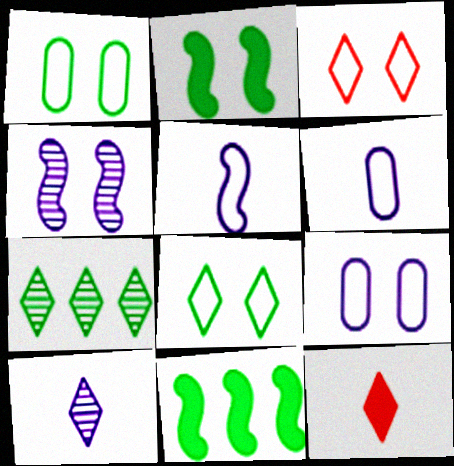[]